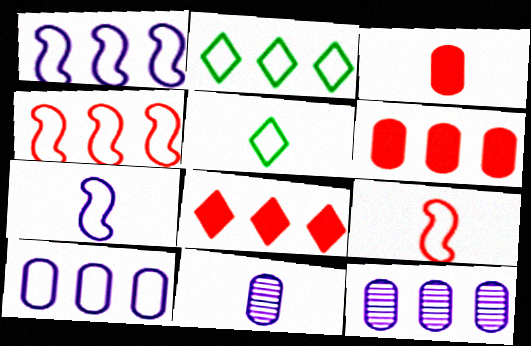[[2, 4, 10]]